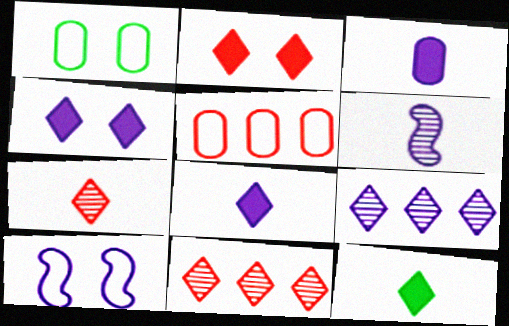[[3, 9, 10]]